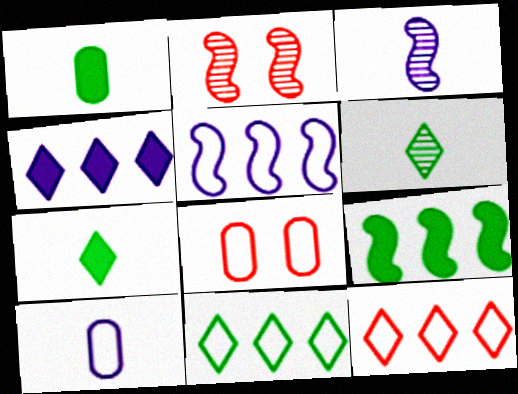[]